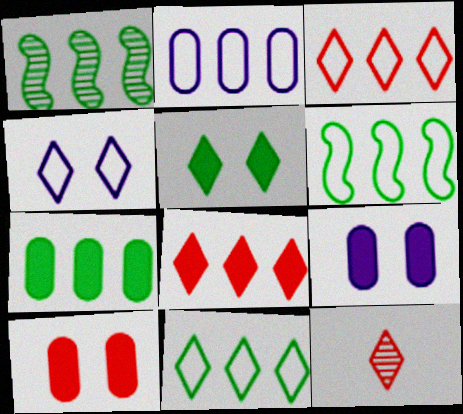[[1, 2, 8], 
[1, 7, 11], 
[2, 3, 6], 
[6, 9, 12]]